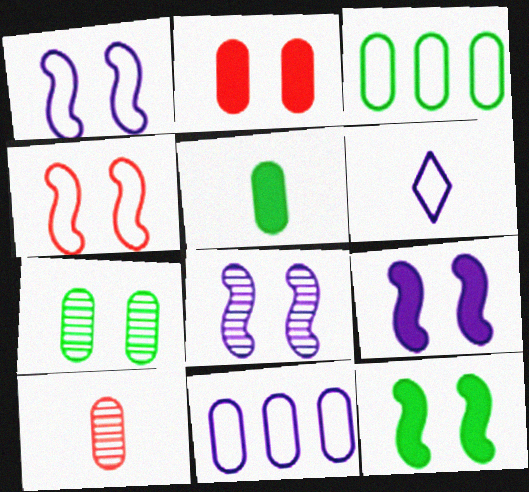[[1, 6, 11], 
[1, 8, 9], 
[3, 4, 6], 
[3, 5, 7], 
[4, 8, 12]]